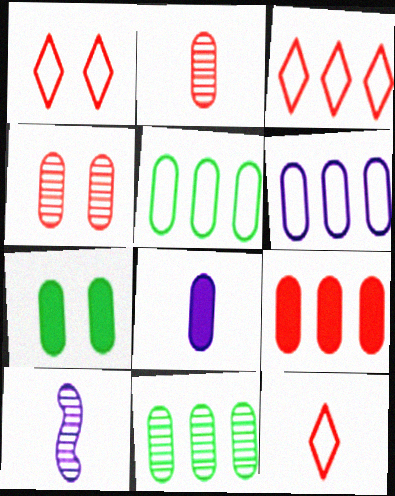[[1, 3, 12], 
[2, 6, 7], 
[3, 7, 10], 
[4, 5, 8], 
[6, 9, 11], 
[7, 8, 9]]